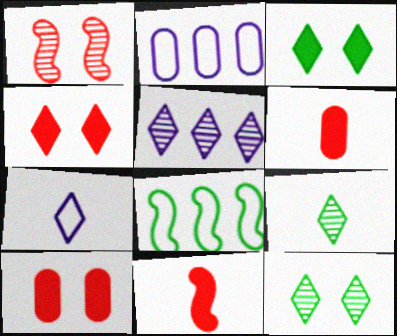[[2, 11, 12]]